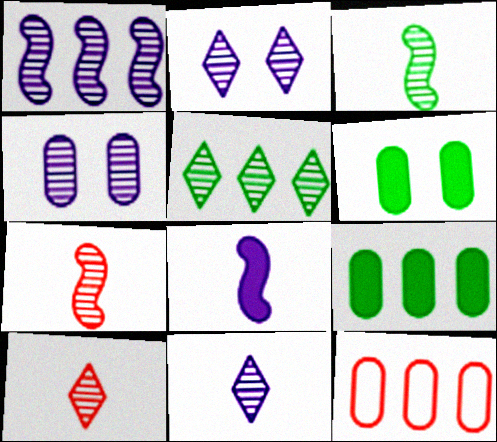[[1, 4, 11], 
[2, 5, 10], 
[4, 5, 7]]